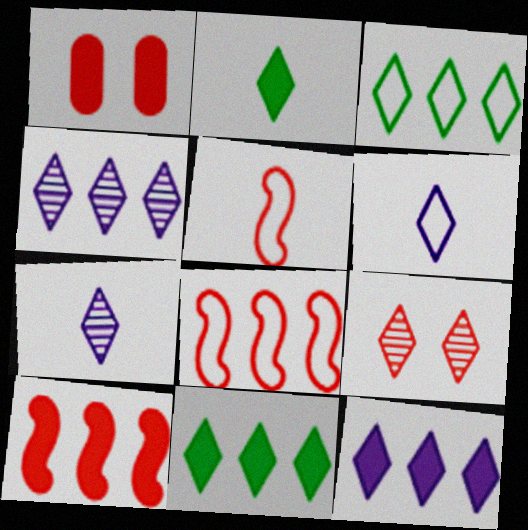[[6, 9, 11]]